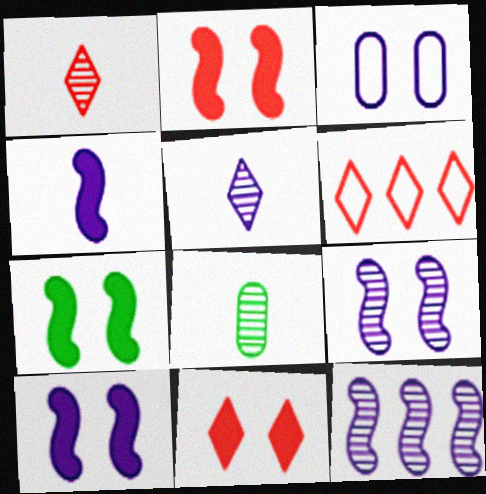[[1, 6, 11], 
[2, 7, 10], 
[6, 8, 10]]